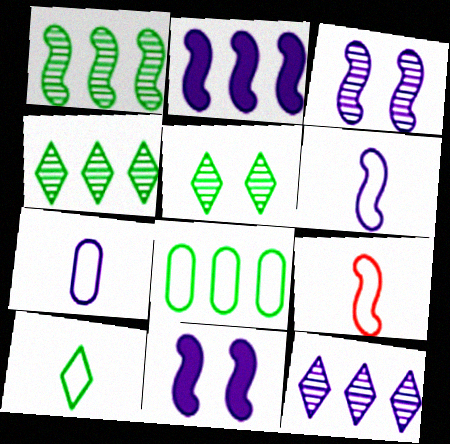[[1, 9, 11], 
[2, 3, 6], 
[7, 9, 10], 
[7, 11, 12]]